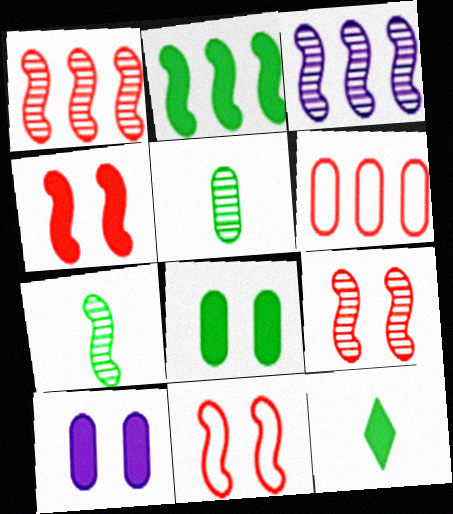[[2, 8, 12], 
[3, 7, 9], 
[4, 9, 11], 
[5, 6, 10]]